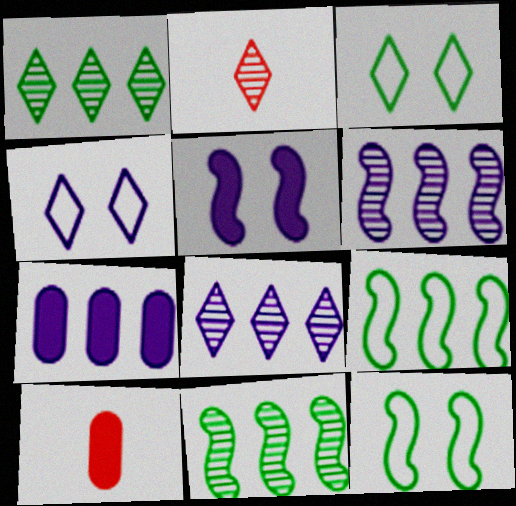[[2, 7, 12], 
[3, 6, 10], 
[4, 10, 11], 
[8, 10, 12]]